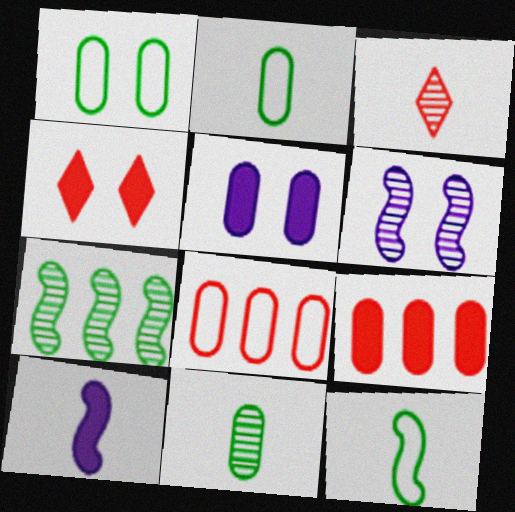[[1, 4, 6], 
[2, 3, 10], 
[5, 8, 11]]